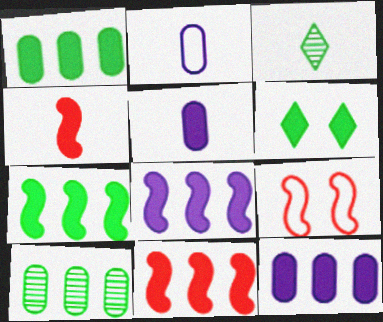[[2, 3, 4], 
[3, 9, 12], 
[4, 6, 12], 
[5, 6, 11], 
[7, 8, 11]]